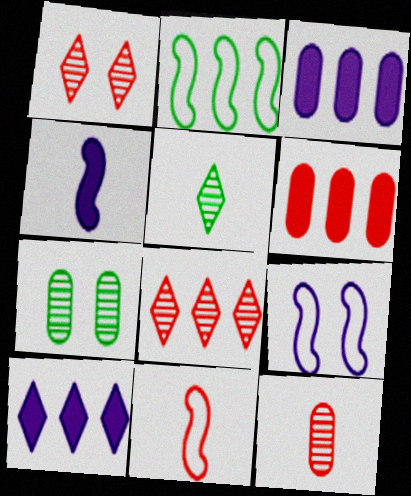[[1, 6, 11], 
[2, 3, 8], 
[2, 9, 11], 
[5, 6, 9], 
[7, 10, 11]]